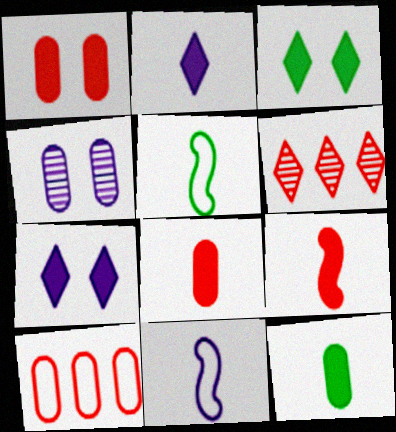[[2, 9, 12], 
[4, 10, 12]]